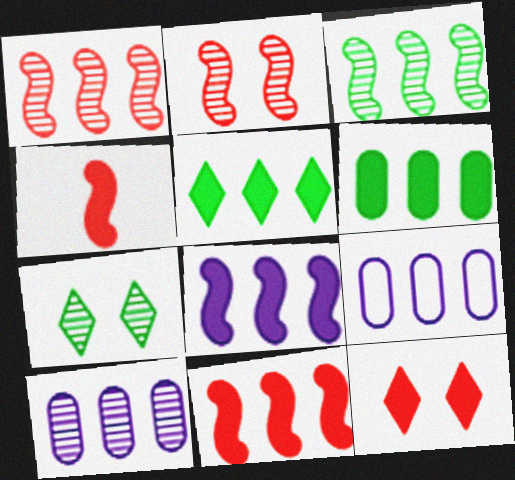[[1, 5, 9], 
[4, 7, 9]]